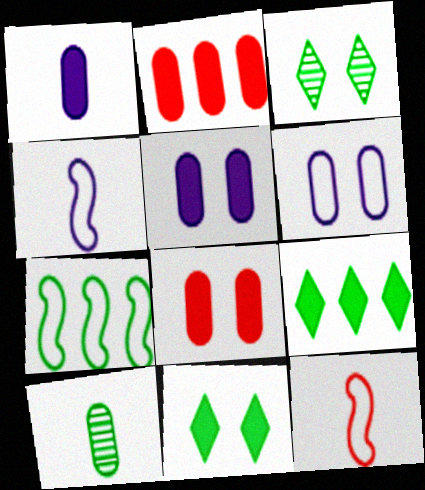[[2, 3, 4], 
[2, 6, 10], 
[7, 10, 11]]